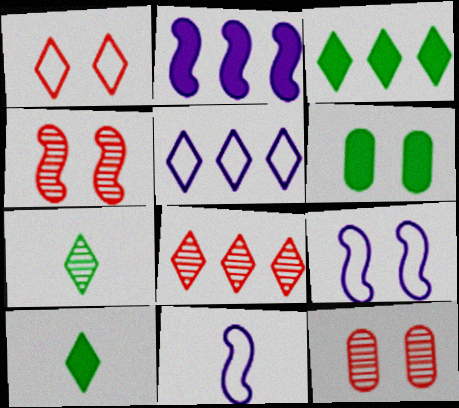[[3, 5, 8], 
[3, 11, 12], 
[6, 8, 11]]